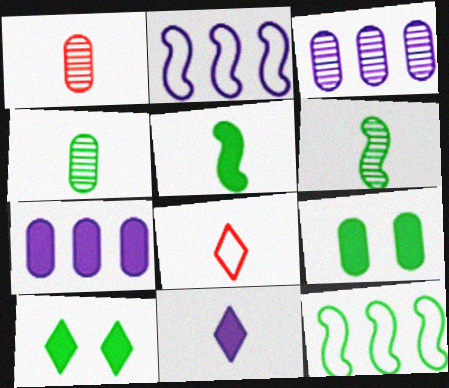[[1, 2, 10], 
[4, 10, 12]]